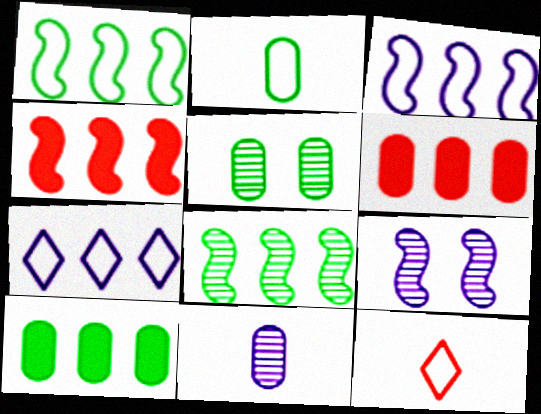[[2, 5, 10], 
[3, 4, 8], 
[6, 7, 8], 
[9, 10, 12]]